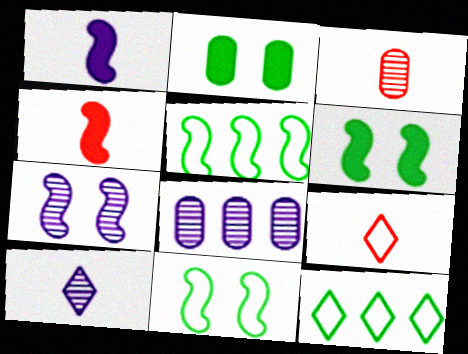[[3, 4, 9], 
[4, 5, 7], 
[6, 8, 9], 
[7, 8, 10]]